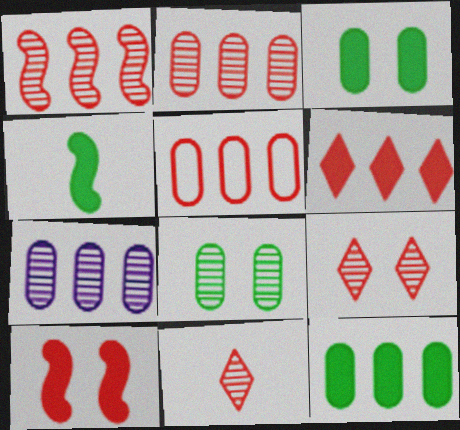[[1, 5, 6], 
[5, 7, 12], 
[5, 10, 11]]